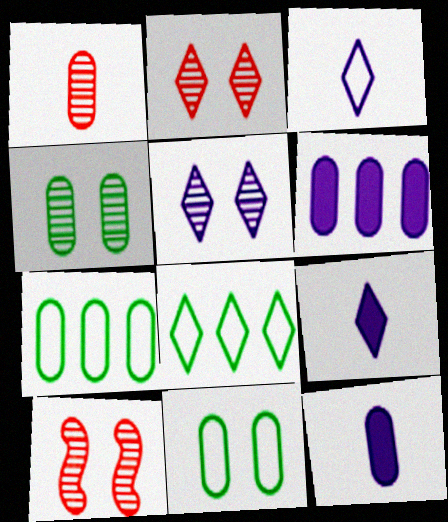[[1, 6, 11], 
[2, 8, 9], 
[4, 5, 10], 
[7, 9, 10], 
[8, 10, 12]]